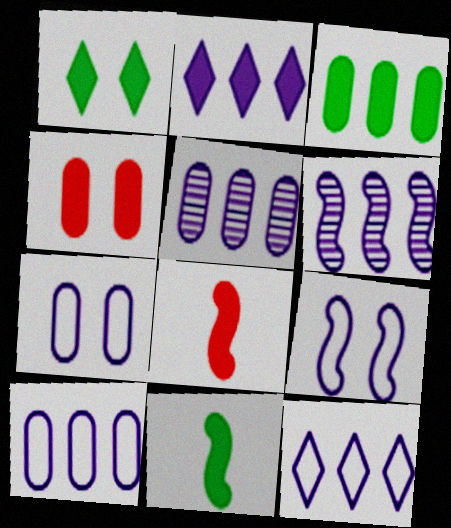[[1, 3, 11], 
[2, 4, 11], 
[2, 6, 10]]